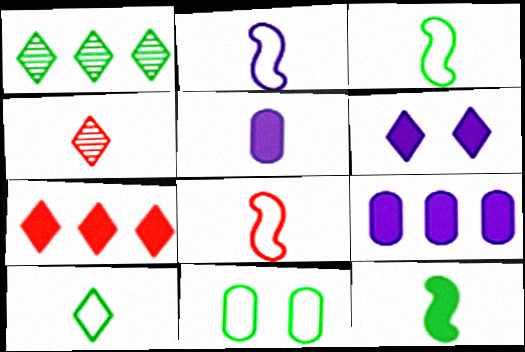[[1, 11, 12], 
[2, 3, 8], 
[3, 4, 5]]